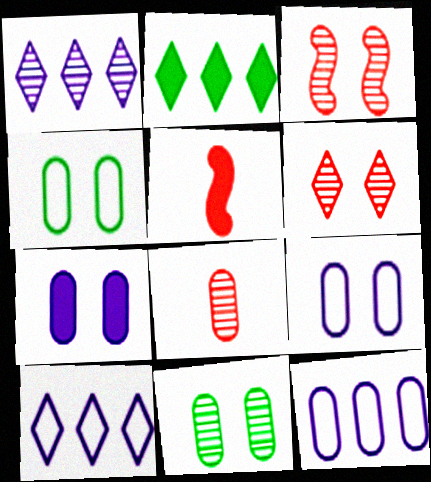[[1, 4, 5], 
[2, 5, 7], 
[5, 10, 11]]